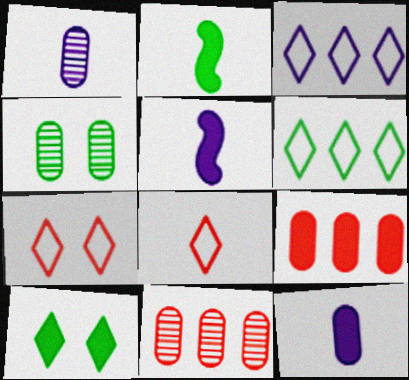[[1, 2, 8], 
[1, 4, 11], 
[2, 4, 6], 
[5, 9, 10]]